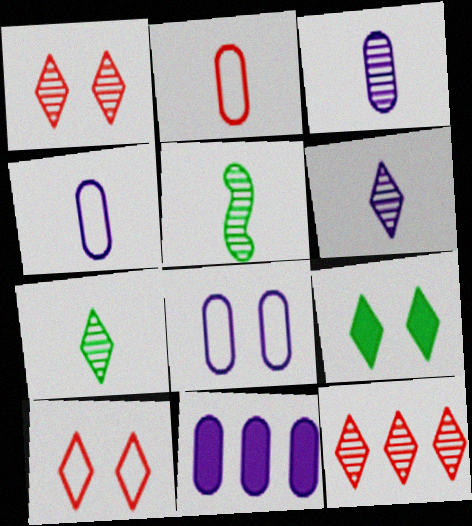[[3, 8, 11], 
[5, 10, 11]]